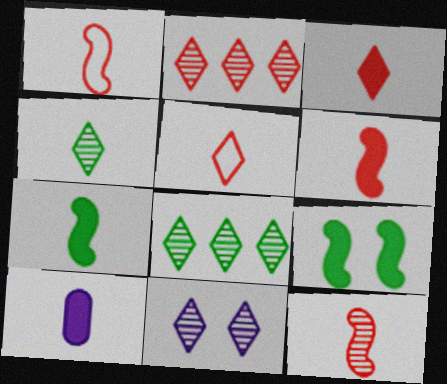[[1, 4, 10], 
[1, 6, 12], 
[2, 4, 11], 
[3, 7, 10]]